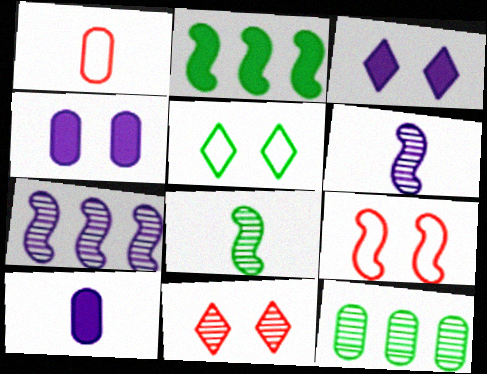[[1, 4, 12], 
[2, 6, 9], 
[3, 5, 11], 
[6, 11, 12]]